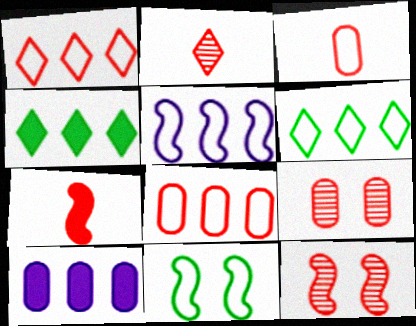[[1, 7, 9], 
[2, 3, 7], 
[2, 10, 11], 
[5, 6, 8]]